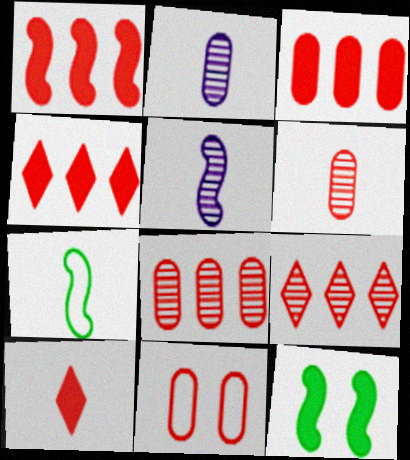[[1, 3, 4], 
[2, 7, 10], 
[3, 6, 11]]